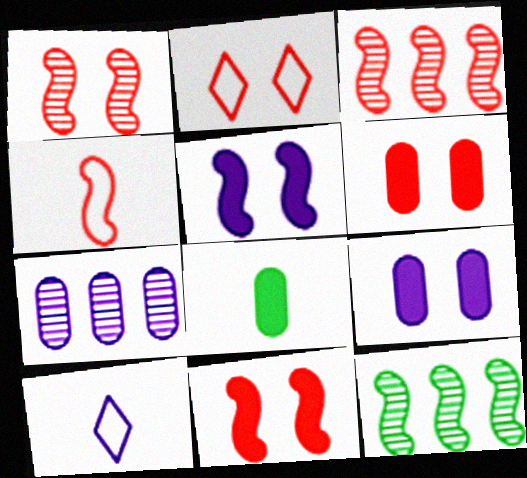[[1, 2, 6], 
[3, 4, 11], 
[4, 5, 12], 
[5, 7, 10], 
[6, 10, 12]]